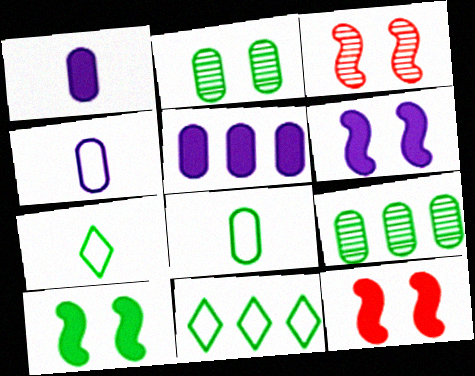[[1, 3, 11], 
[3, 5, 7], 
[6, 10, 12], 
[7, 9, 10]]